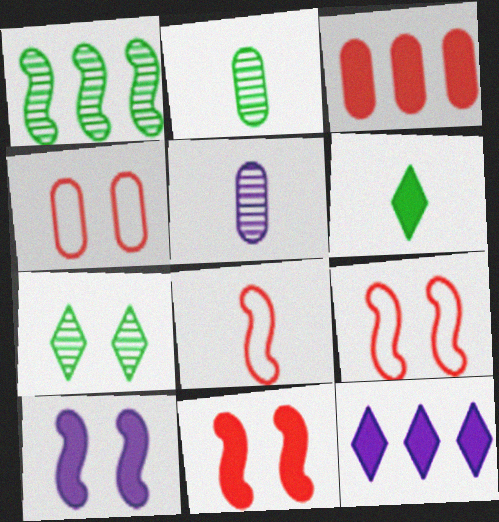[[1, 2, 7], 
[1, 8, 10], 
[2, 9, 12], 
[3, 6, 10], 
[4, 7, 10], 
[5, 6, 8]]